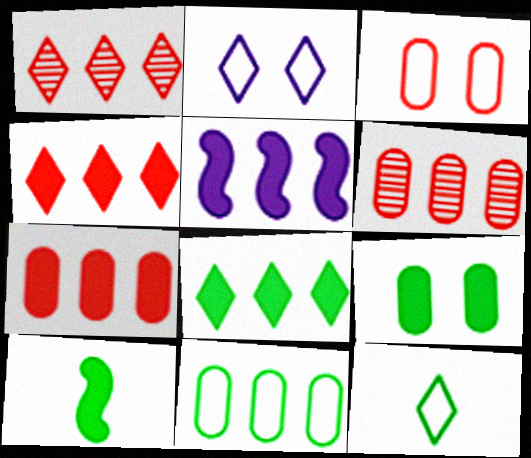[[1, 5, 11], 
[2, 6, 10], 
[5, 7, 8], 
[8, 9, 10]]